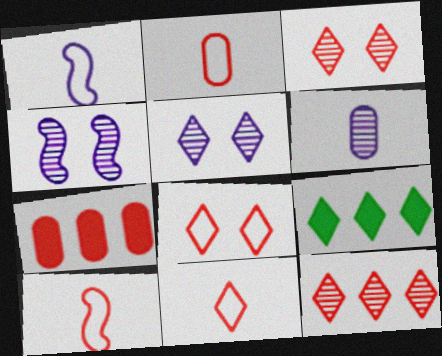[[2, 4, 9], 
[2, 10, 11], 
[3, 7, 10], 
[5, 9, 11]]